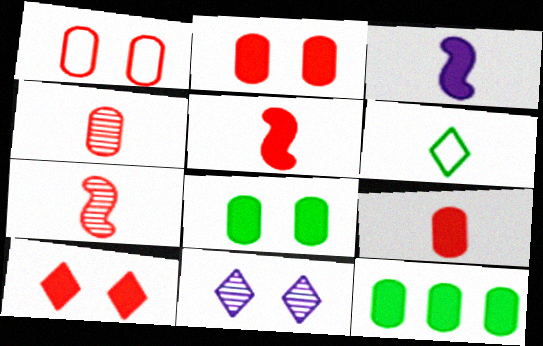[[3, 4, 6], 
[3, 10, 12]]